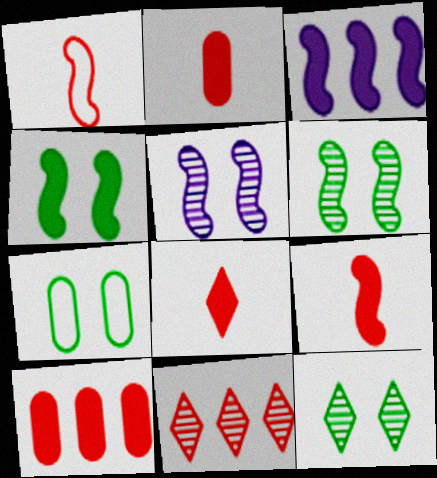[[1, 3, 6], 
[2, 8, 9], 
[3, 4, 9], 
[4, 7, 12]]